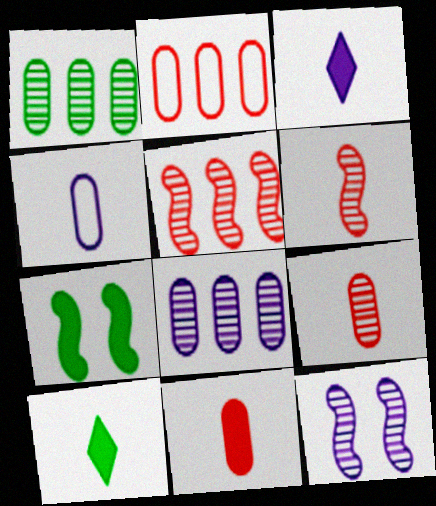[[2, 10, 12], 
[4, 6, 10]]